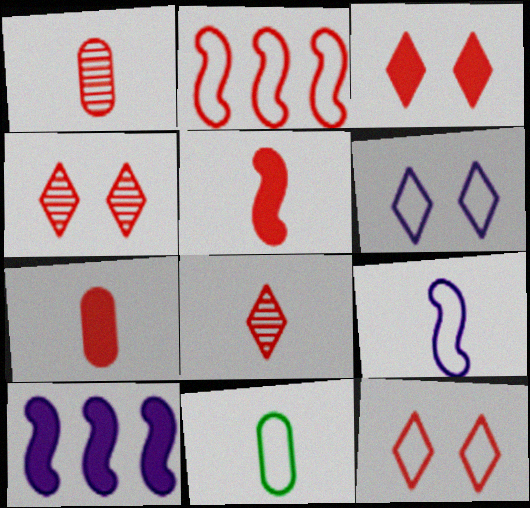[[1, 2, 3], 
[2, 4, 7], 
[2, 6, 11], 
[3, 4, 12], 
[4, 10, 11]]